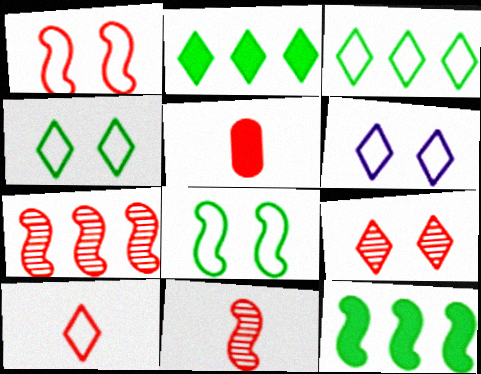[[3, 6, 10], 
[5, 10, 11]]